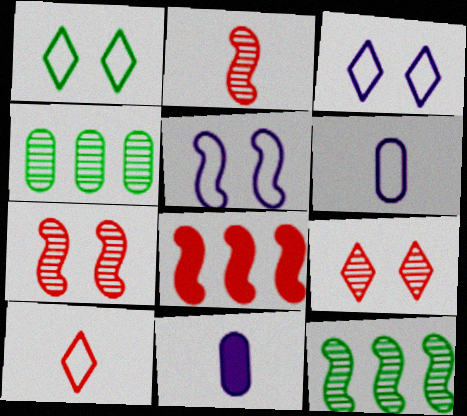[]